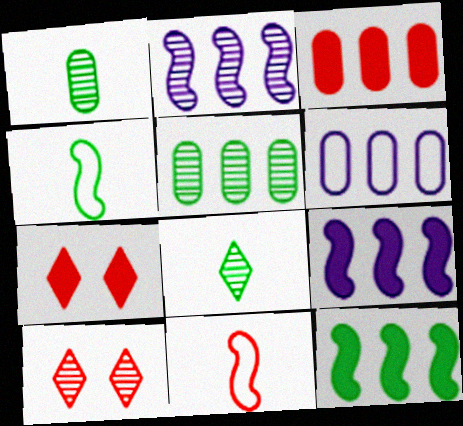[[1, 2, 10], 
[3, 5, 6], 
[3, 10, 11]]